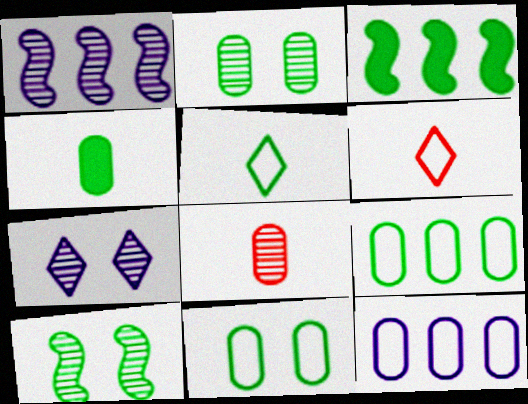[[2, 3, 5], 
[2, 4, 9]]